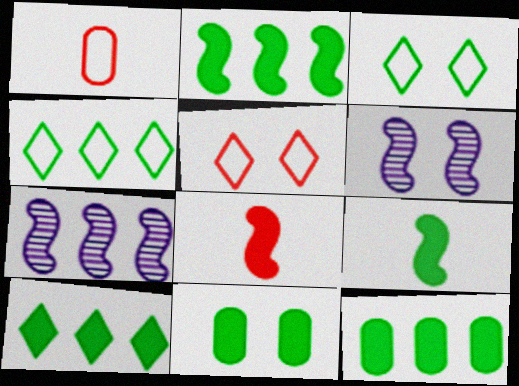[[1, 6, 10], 
[2, 10, 12], 
[5, 6, 11], 
[9, 10, 11]]